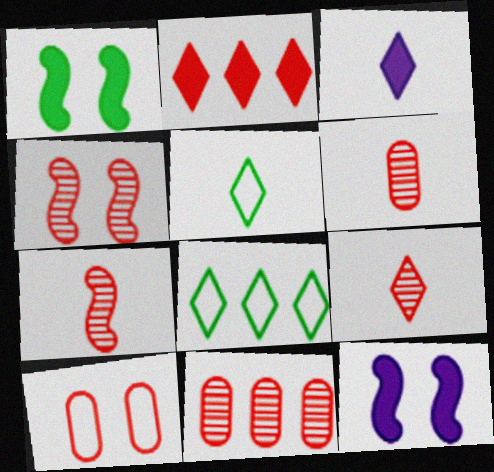[[2, 7, 10], 
[3, 5, 9], 
[4, 9, 11], 
[5, 11, 12], 
[6, 7, 9], 
[6, 8, 12]]